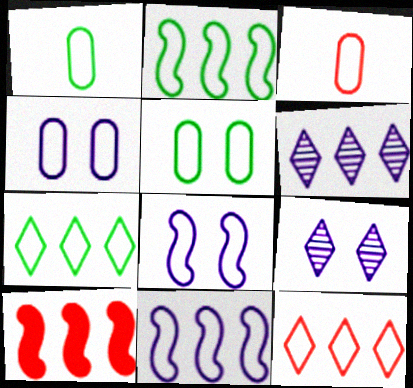[[1, 8, 12], 
[1, 9, 10], 
[3, 7, 8]]